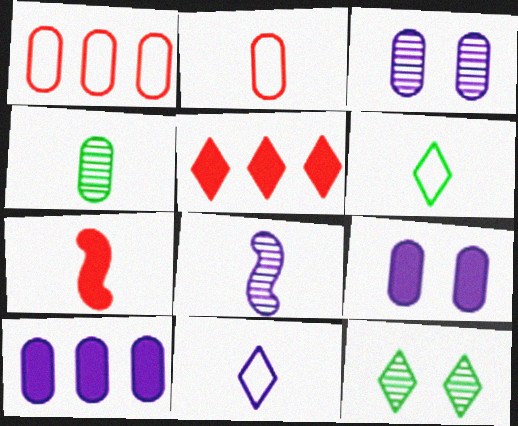[[1, 4, 9], 
[4, 7, 11], 
[5, 11, 12]]